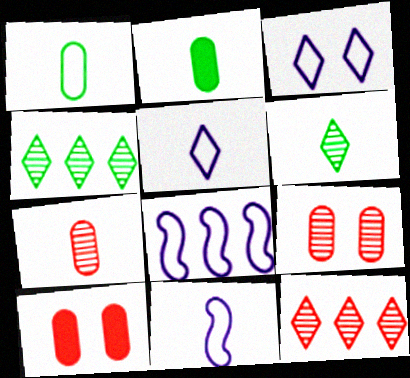[[4, 10, 11], 
[6, 8, 10]]